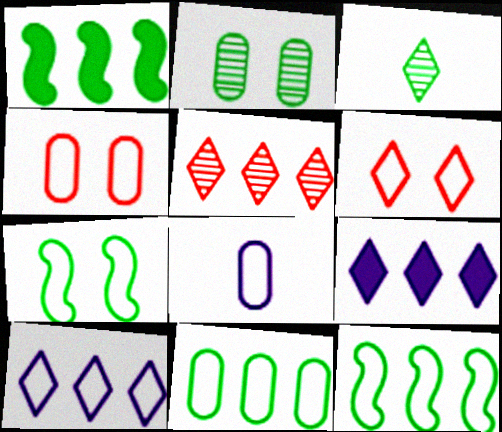[[3, 6, 9], 
[4, 8, 11], 
[6, 8, 12]]